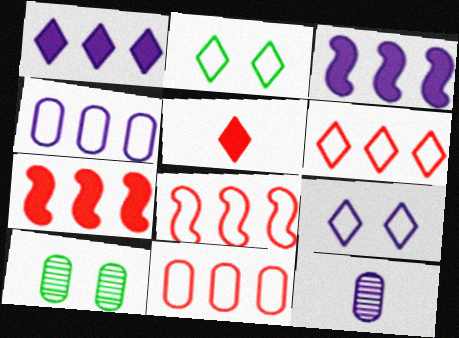[[2, 7, 12], 
[3, 9, 12], 
[6, 8, 11]]